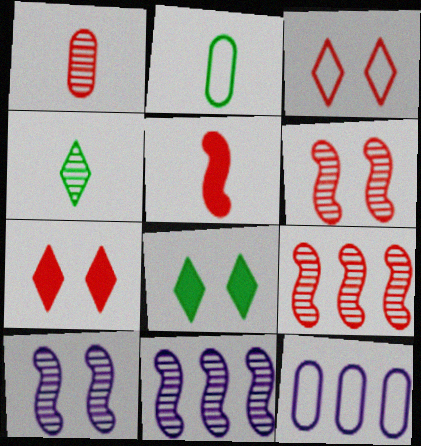[[2, 7, 11]]